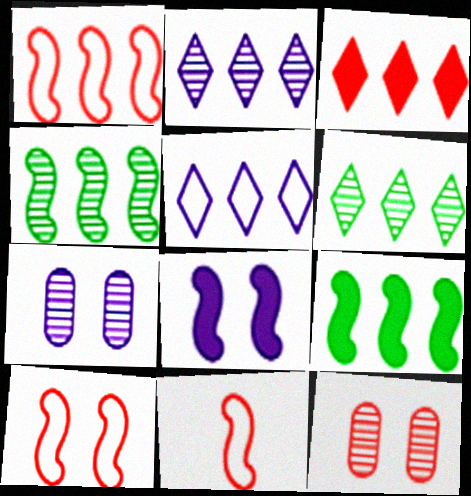[[1, 10, 11], 
[3, 5, 6], 
[3, 11, 12], 
[4, 8, 11]]